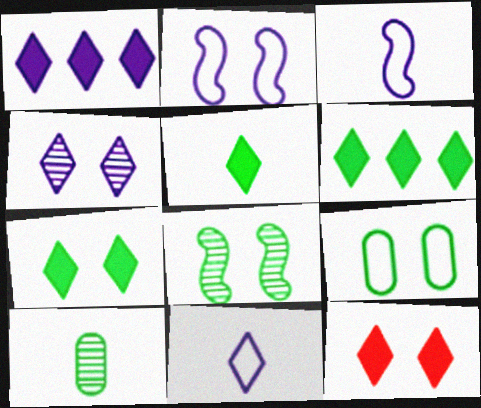[[1, 4, 11], 
[1, 5, 12], 
[5, 6, 7], 
[7, 8, 9]]